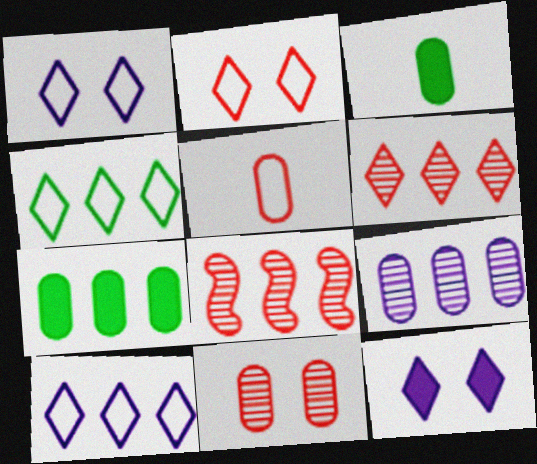[[1, 3, 8], 
[7, 8, 10]]